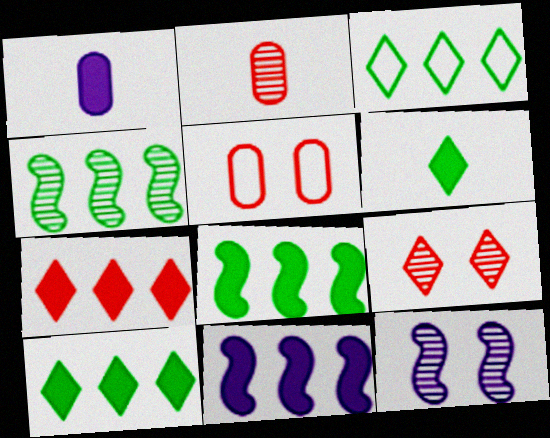[]